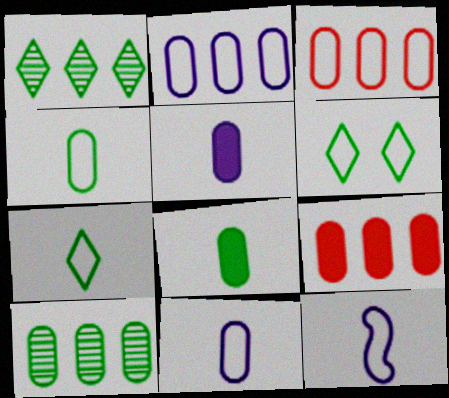[[2, 9, 10], 
[3, 6, 12]]